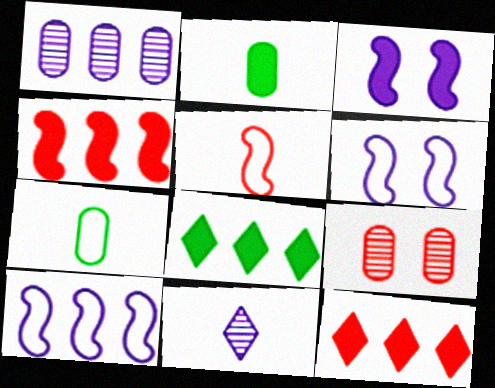[[2, 3, 12], 
[2, 5, 11], 
[5, 9, 12]]